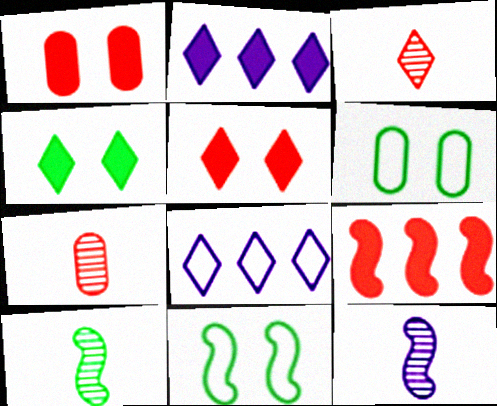[[1, 8, 10], 
[2, 7, 11], 
[3, 4, 8], 
[9, 11, 12]]